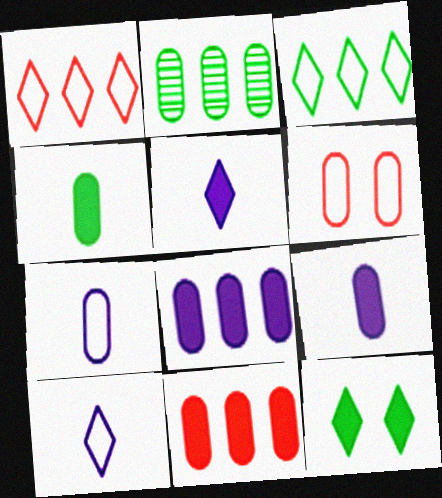[[2, 6, 9]]